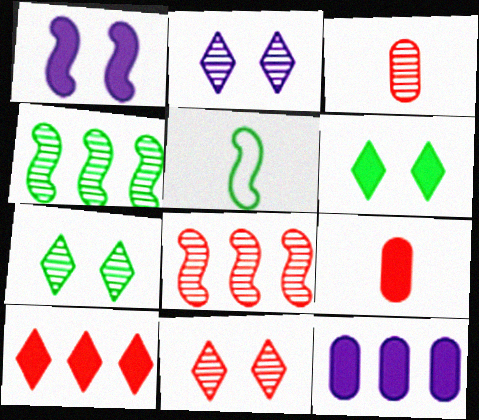[[1, 5, 8], 
[2, 3, 4], 
[2, 7, 11], 
[3, 8, 11], 
[5, 11, 12]]